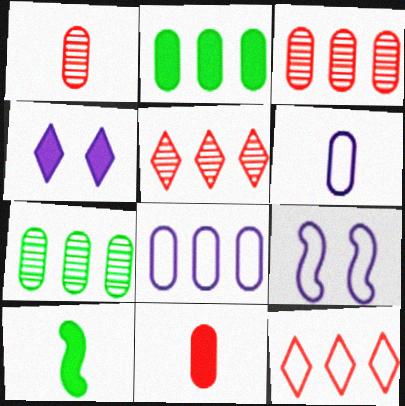[[2, 3, 8]]